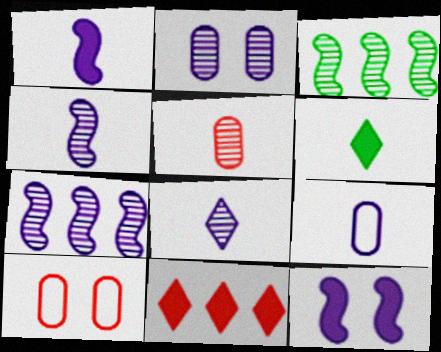[[1, 8, 9], 
[2, 7, 8], 
[6, 7, 10]]